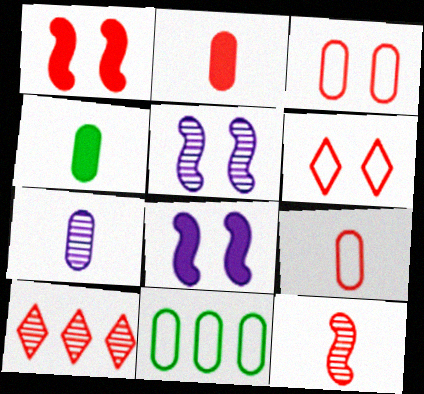[[1, 9, 10], 
[4, 7, 9]]